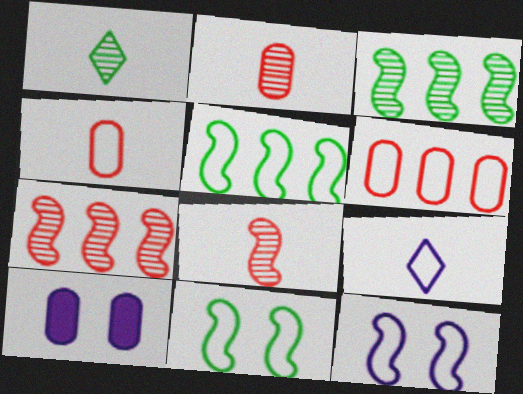[[6, 9, 11]]